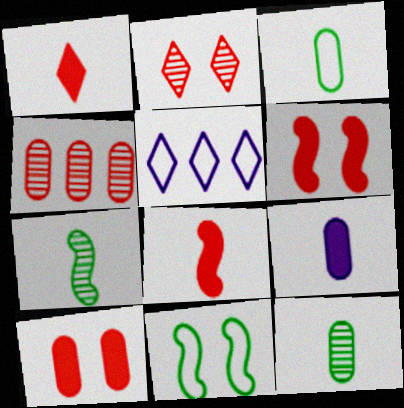[[5, 6, 12], 
[5, 7, 10]]